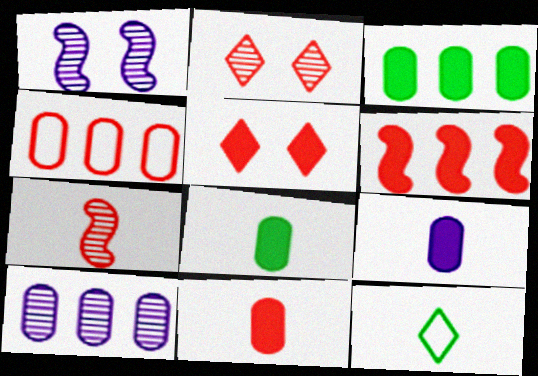[[3, 4, 10], 
[4, 5, 7], 
[5, 6, 11], 
[7, 9, 12], 
[8, 9, 11]]